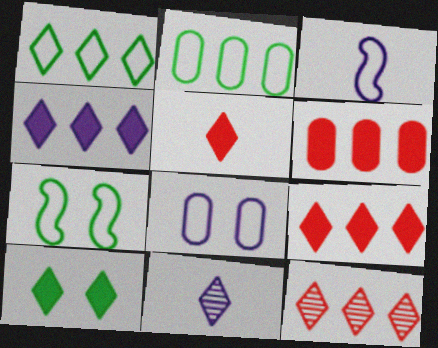[[1, 4, 12], 
[4, 5, 10], 
[6, 7, 11]]